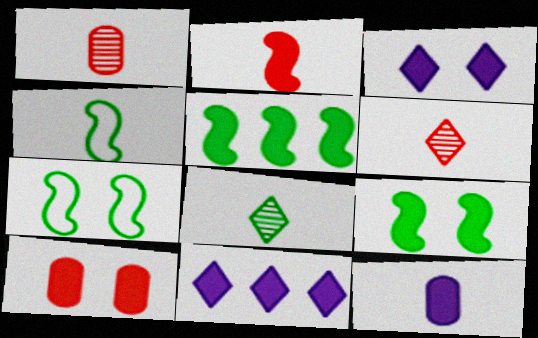[[1, 7, 11], 
[3, 9, 10], 
[4, 6, 12]]